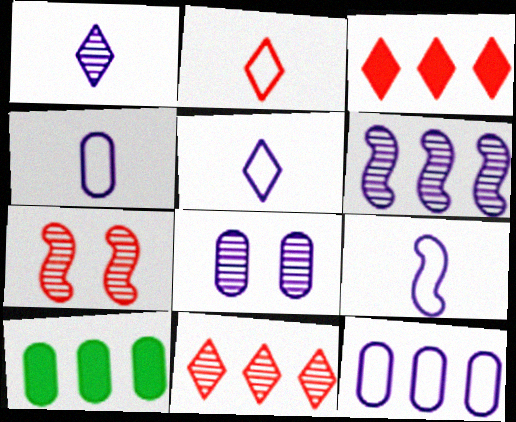[[1, 6, 8], 
[4, 5, 9], 
[5, 7, 10]]